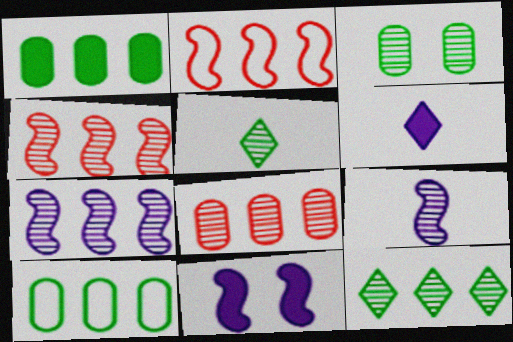[[2, 3, 6], 
[7, 8, 12]]